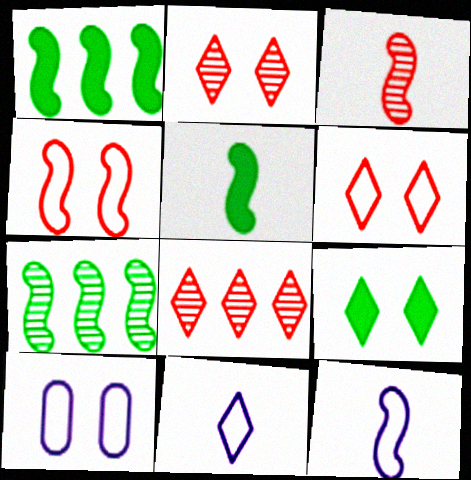[[3, 5, 12], 
[5, 8, 10], 
[8, 9, 11]]